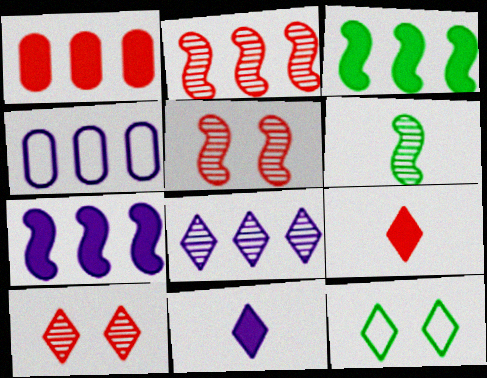[[4, 7, 8], 
[8, 9, 12]]